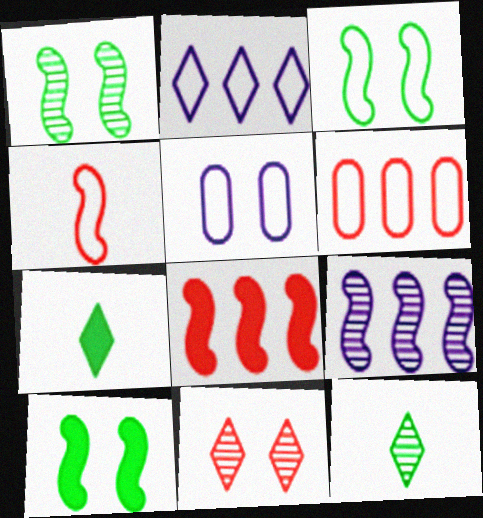[[1, 3, 10], 
[2, 7, 11], 
[4, 9, 10], 
[5, 8, 12], 
[5, 10, 11]]